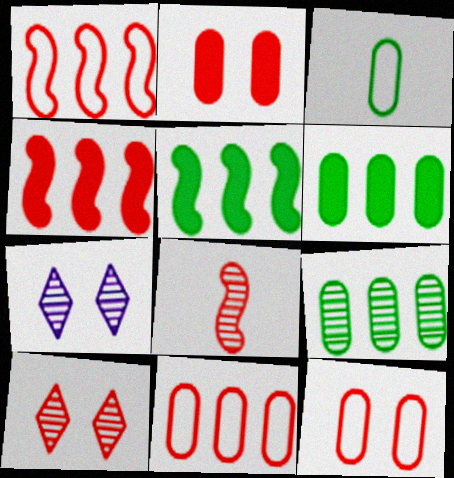[[3, 4, 7], 
[7, 8, 9]]